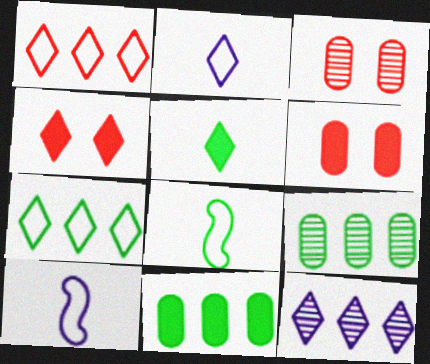[[4, 9, 10], 
[6, 8, 12]]